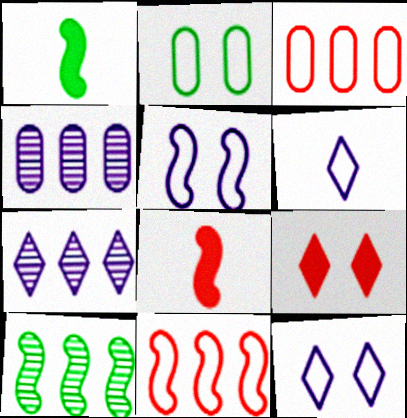[[2, 6, 11], 
[2, 7, 8], 
[5, 8, 10]]